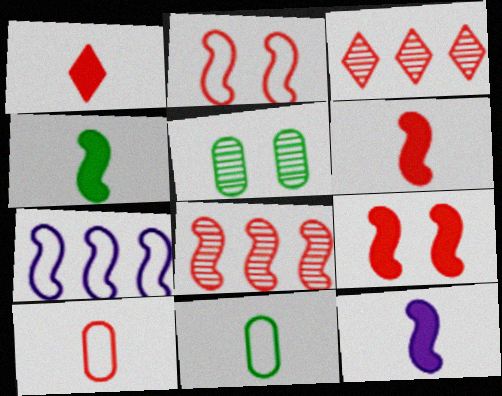[[1, 5, 7], 
[2, 6, 8], 
[3, 9, 10], 
[4, 6, 12]]